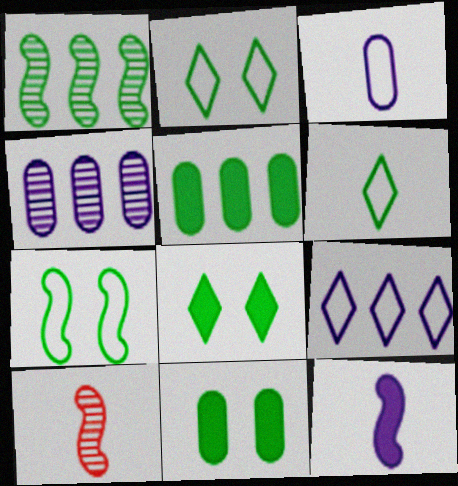[[1, 6, 11], 
[9, 10, 11]]